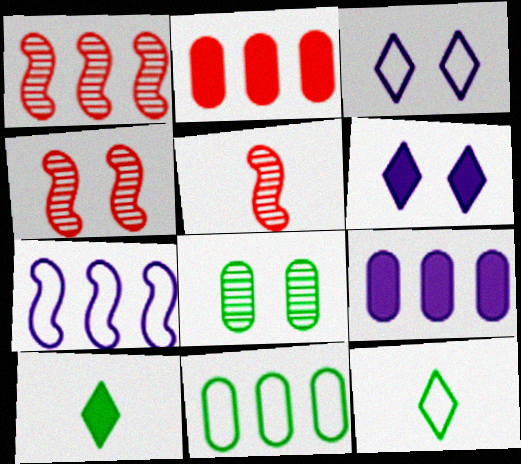[[1, 4, 5], 
[4, 9, 12], 
[5, 6, 11]]